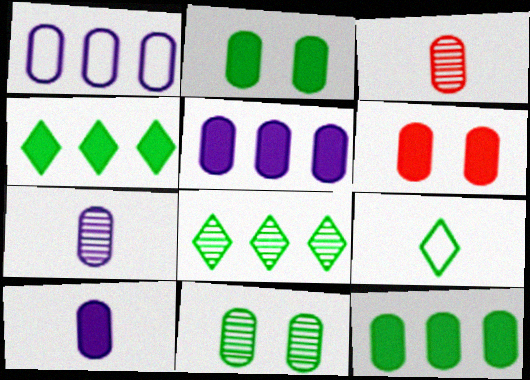[[1, 2, 3], 
[6, 10, 12]]